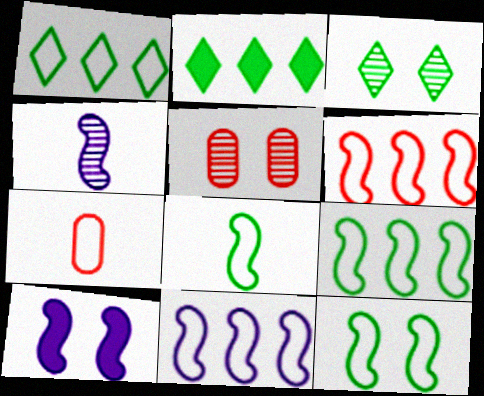[[4, 10, 11], 
[6, 9, 11], 
[8, 9, 12]]